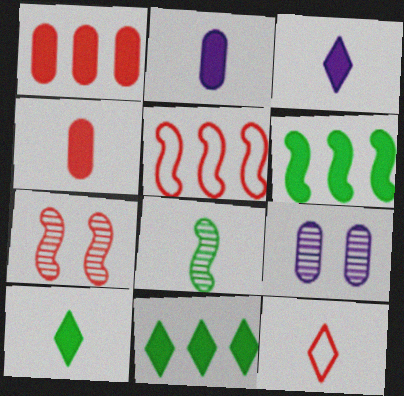[[1, 7, 12], 
[2, 8, 12], 
[5, 9, 10], 
[6, 9, 12]]